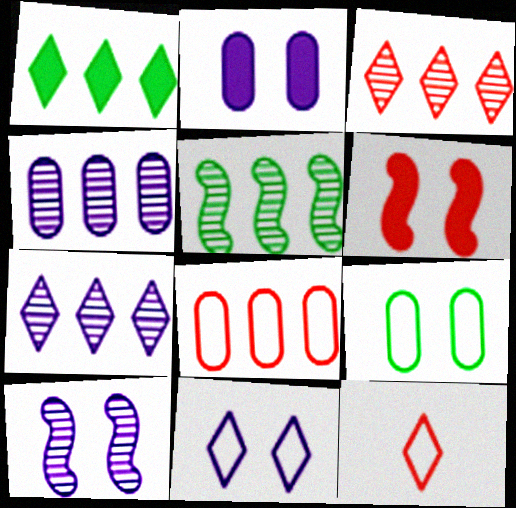[[2, 5, 12], 
[2, 10, 11], 
[3, 4, 5]]